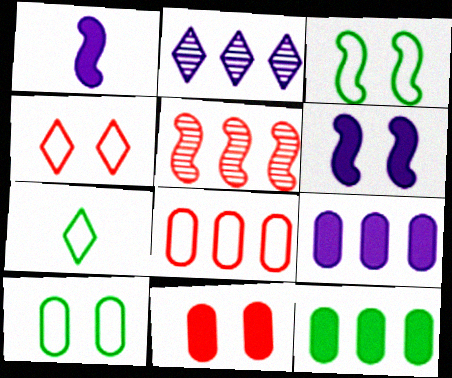[[1, 3, 5]]